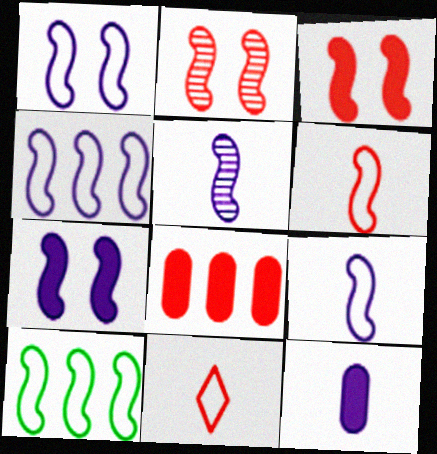[[1, 4, 9], 
[1, 6, 10], 
[2, 8, 11], 
[3, 5, 10], 
[4, 5, 7]]